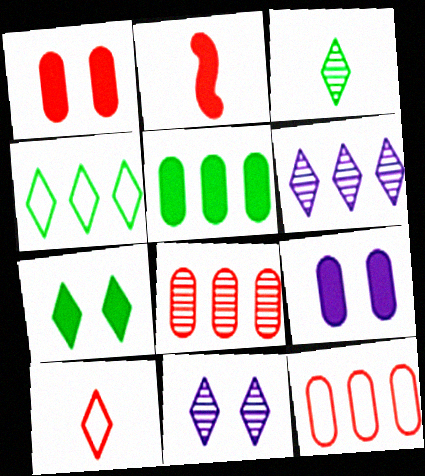[[3, 4, 7], 
[6, 7, 10]]